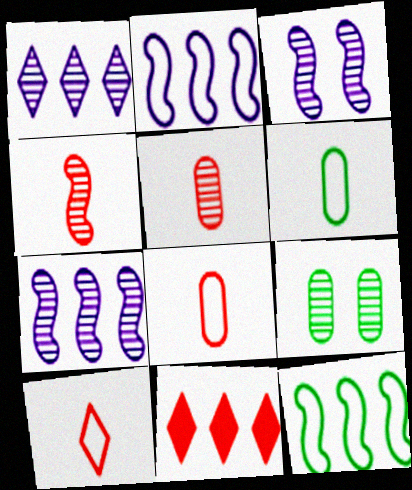[[1, 4, 9], 
[3, 6, 11]]